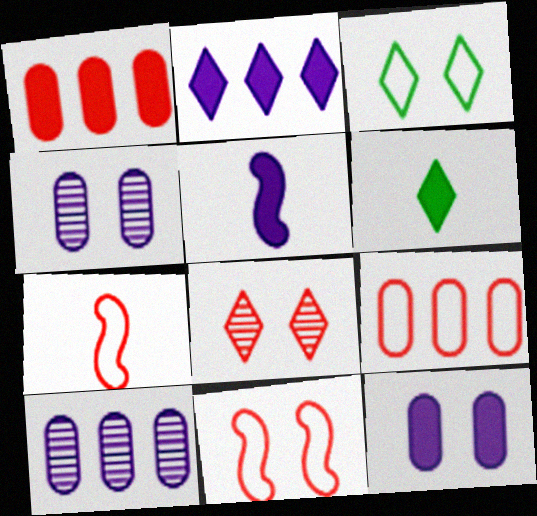[[1, 7, 8], 
[2, 5, 12], 
[6, 10, 11]]